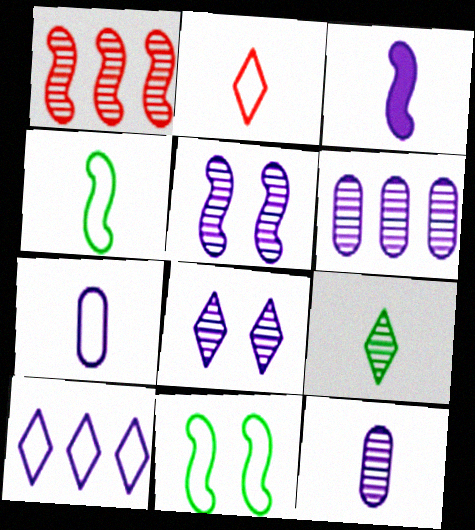[[1, 3, 11], 
[2, 4, 7]]